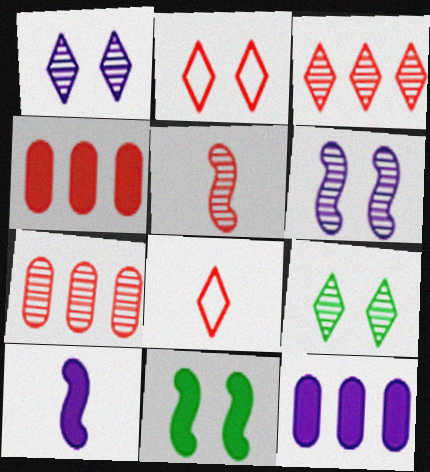[[2, 4, 5]]